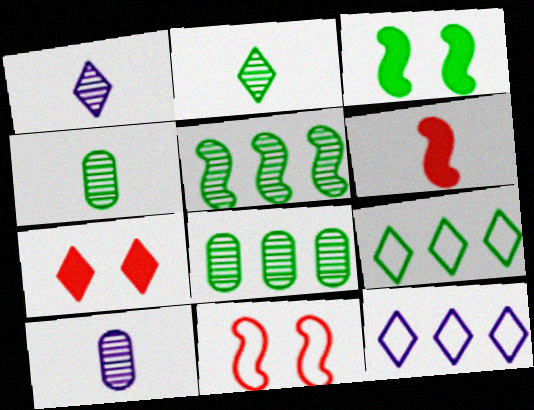[[1, 7, 9], 
[2, 7, 12], 
[3, 4, 9]]